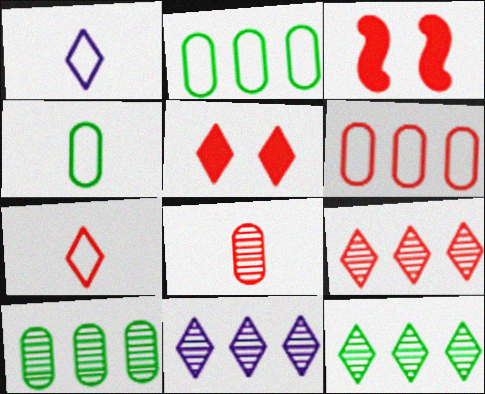[[1, 3, 10], 
[1, 5, 12], 
[3, 4, 11], 
[5, 7, 9], 
[9, 11, 12]]